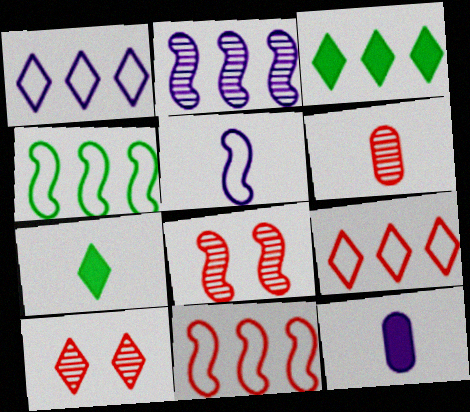[[1, 7, 10], 
[4, 10, 12], 
[5, 6, 7]]